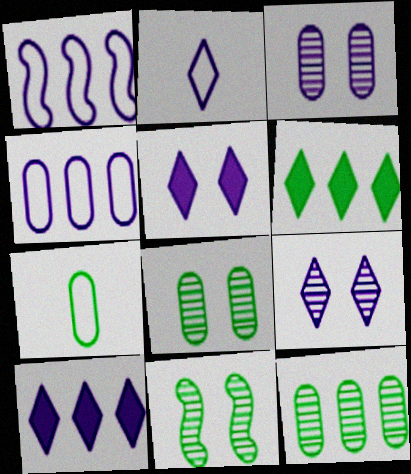[[2, 9, 10], 
[6, 7, 11]]